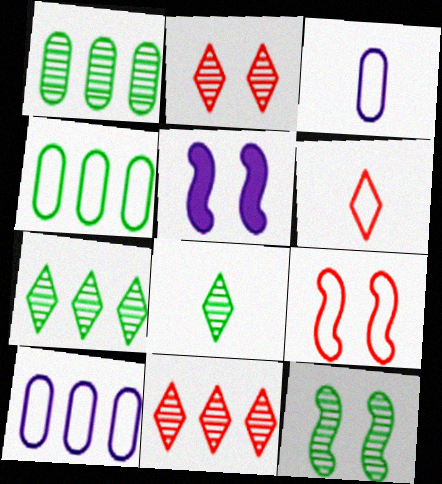[[1, 5, 6], 
[1, 8, 12], 
[5, 9, 12]]